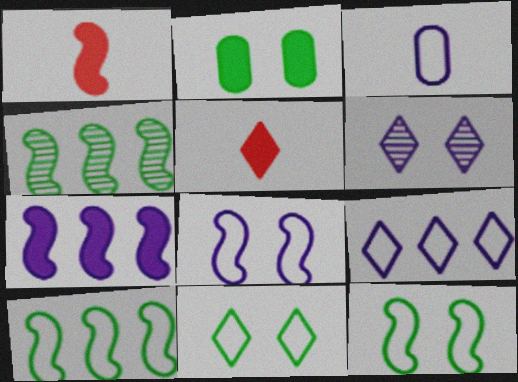[[1, 4, 8], 
[2, 5, 7], 
[3, 6, 7], 
[3, 8, 9]]